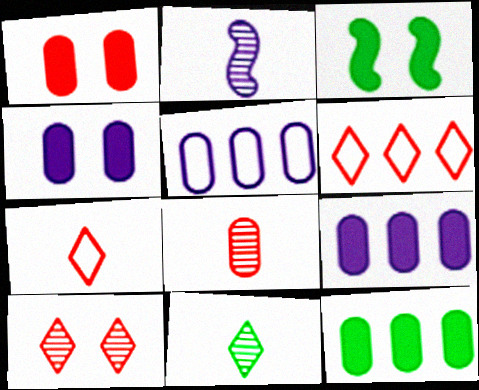[[2, 8, 11]]